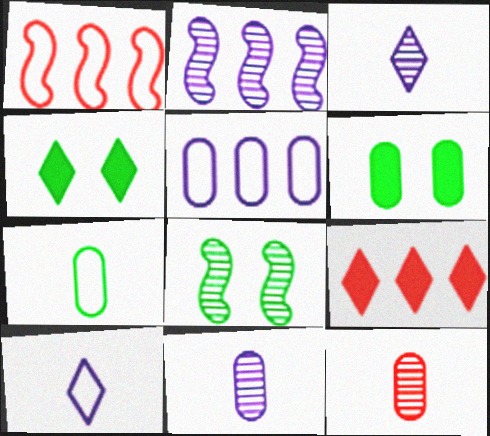[[1, 3, 6], 
[1, 4, 11], 
[5, 6, 12]]